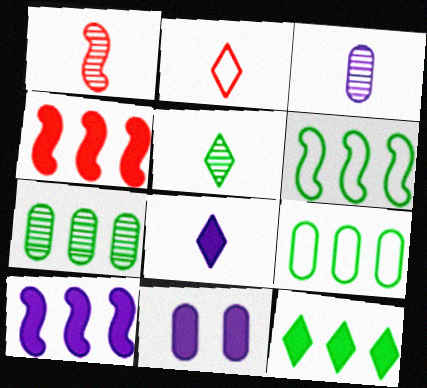[[1, 3, 5], 
[2, 5, 8], 
[6, 7, 12], 
[8, 10, 11]]